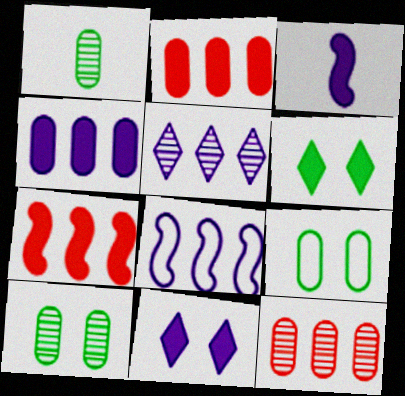[[2, 3, 6], 
[3, 4, 11], 
[4, 5, 8]]